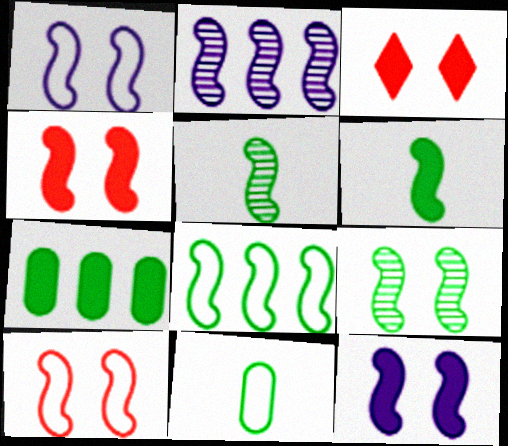[[1, 4, 9], 
[2, 3, 11], 
[2, 6, 10], 
[6, 8, 9], 
[9, 10, 12]]